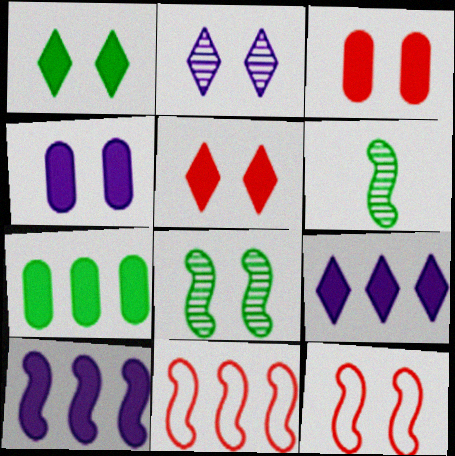[[6, 10, 12]]